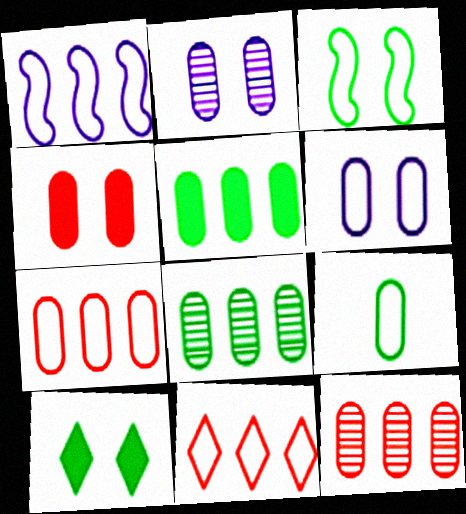[[6, 7, 9]]